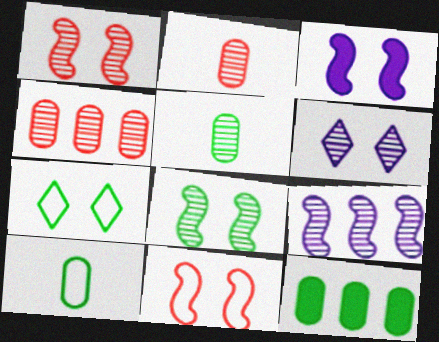[[3, 8, 11]]